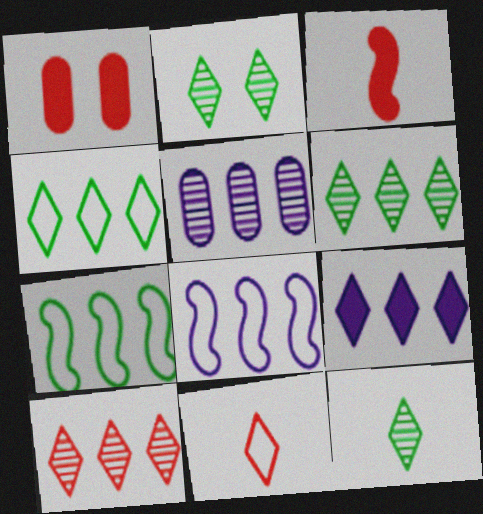[[1, 8, 12], 
[2, 6, 12], 
[2, 9, 11], 
[4, 9, 10], 
[5, 8, 9]]